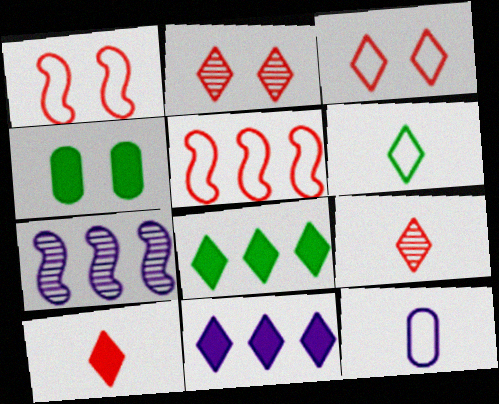[[2, 6, 11]]